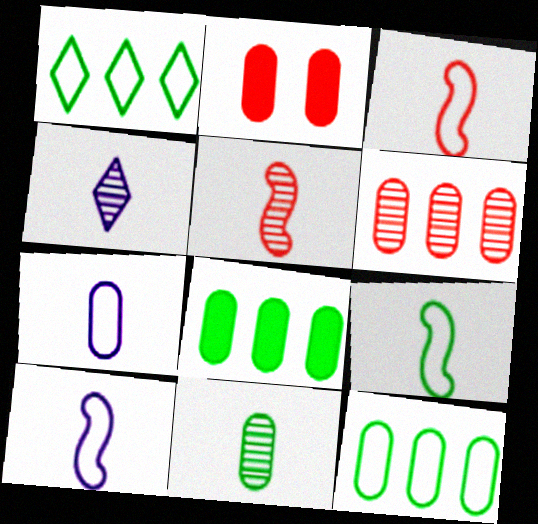[[3, 9, 10], 
[4, 5, 11]]